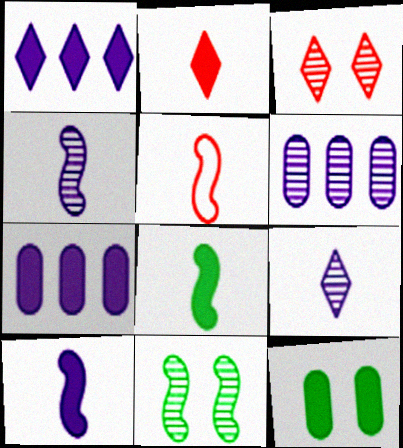[[4, 5, 8]]